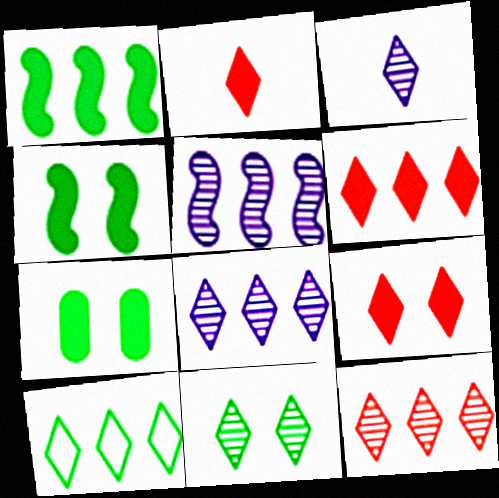[[2, 6, 9], 
[3, 9, 10], 
[3, 11, 12], 
[6, 8, 10]]